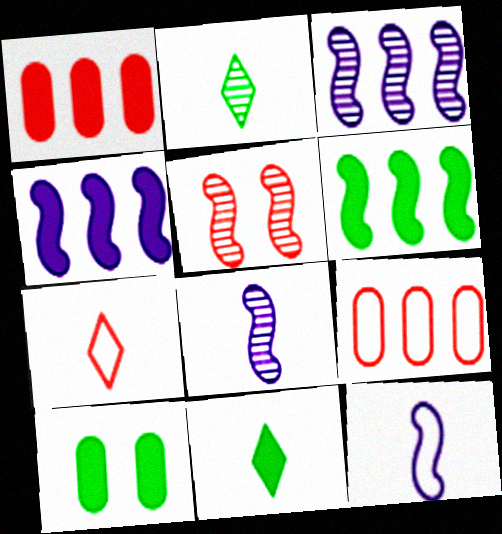[[1, 5, 7], 
[3, 7, 10], 
[5, 6, 12], 
[6, 10, 11]]